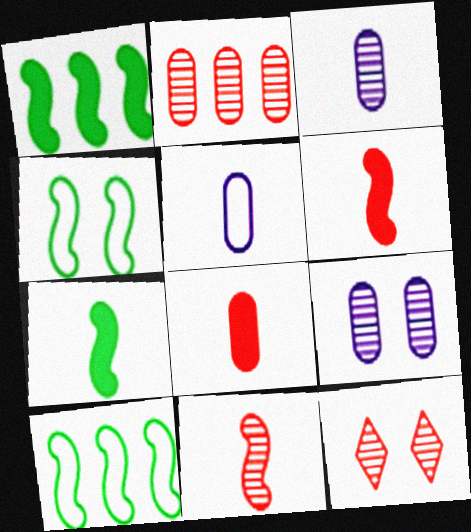[[1, 5, 12], 
[2, 11, 12]]